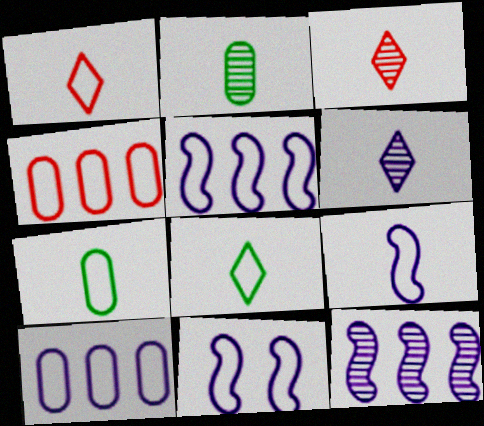[[1, 7, 9], 
[4, 8, 11], 
[5, 9, 11]]